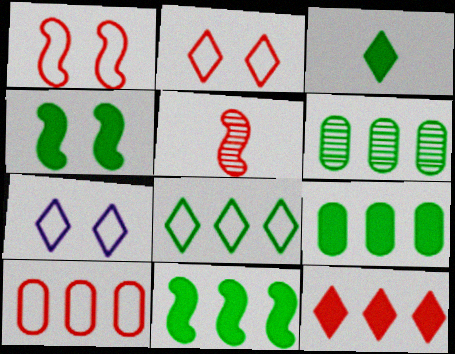[[3, 4, 9], 
[5, 7, 9], 
[6, 8, 11]]